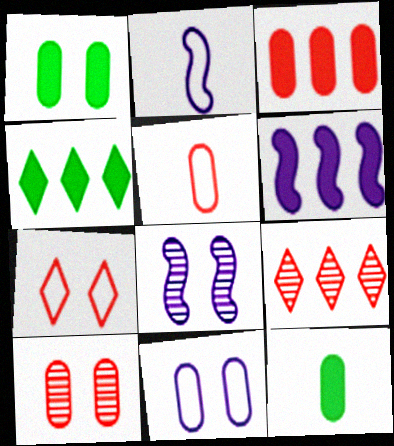[[1, 2, 9], 
[1, 7, 8], 
[1, 10, 11], 
[2, 4, 10], 
[2, 6, 8], 
[3, 4, 6], 
[3, 5, 10], 
[4, 5, 8]]